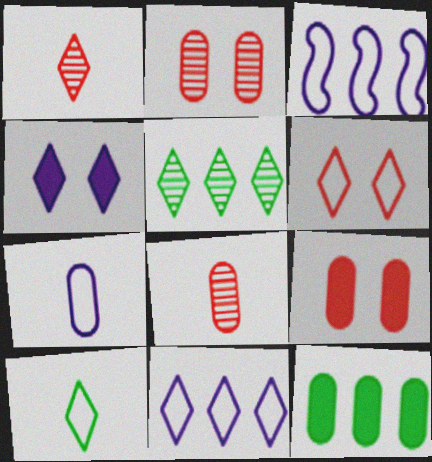[[2, 7, 12], 
[6, 10, 11]]